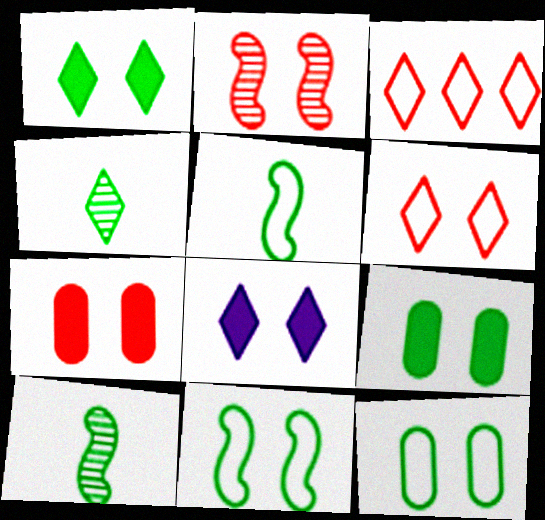[[2, 6, 7], 
[2, 8, 12], 
[3, 4, 8]]